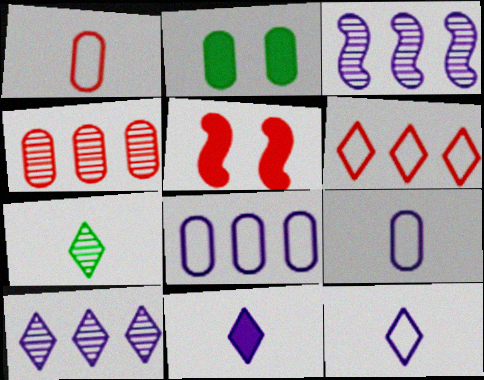[[2, 4, 9], 
[5, 7, 8]]